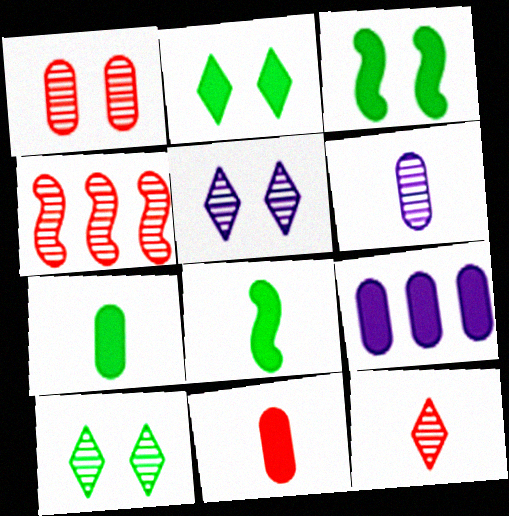[[1, 4, 12], 
[4, 6, 10]]